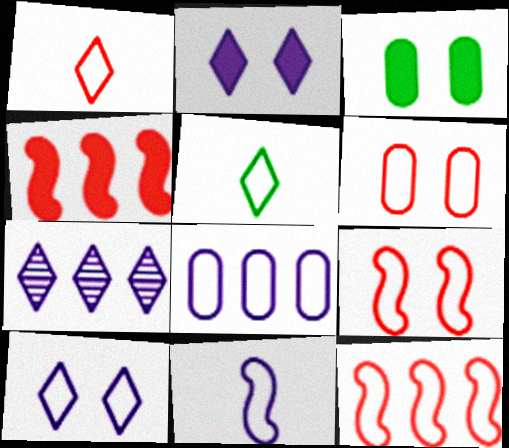[[1, 6, 12], 
[5, 8, 9], 
[8, 10, 11]]